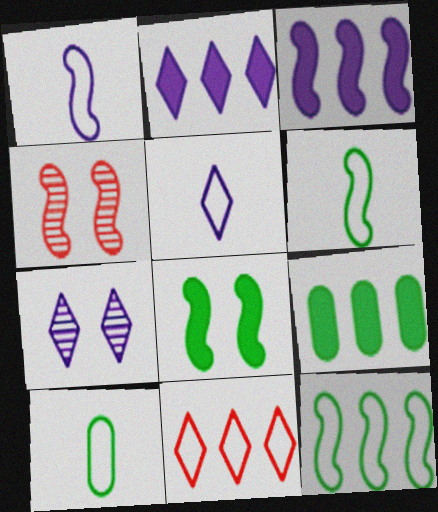[[2, 4, 10], 
[2, 5, 7], 
[3, 4, 6], 
[4, 5, 9]]